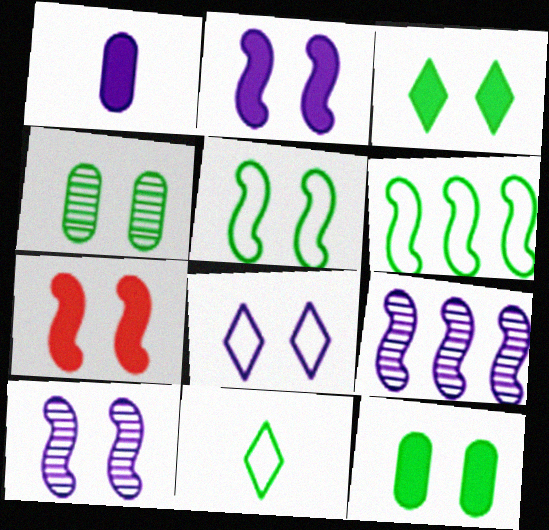[[1, 8, 9], 
[3, 4, 5], 
[4, 7, 8], 
[5, 7, 10]]